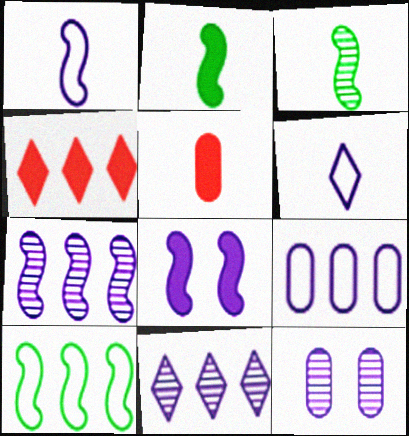[[1, 7, 8], 
[3, 5, 6]]